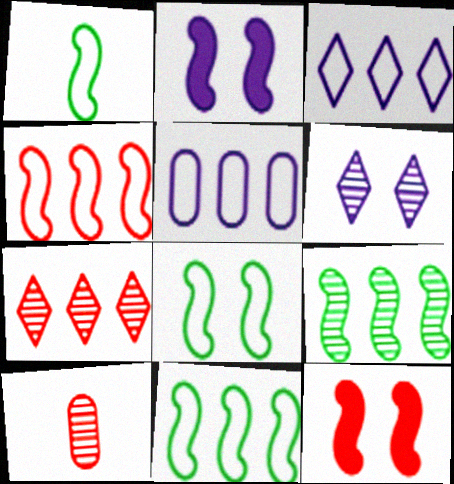[[1, 8, 11], 
[6, 9, 10]]